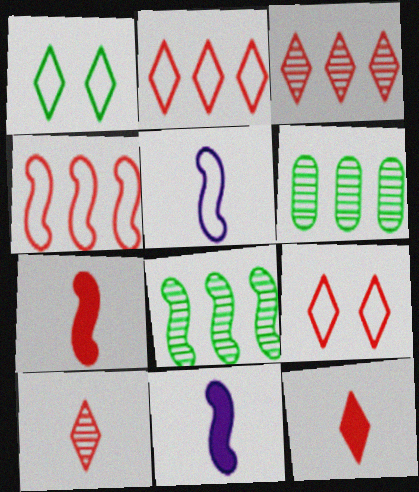[[3, 9, 12], 
[6, 9, 11]]